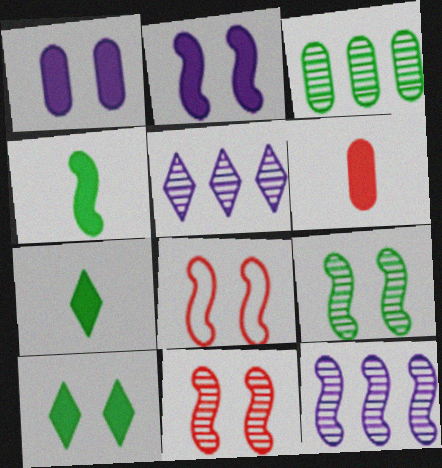[[2, 8, 9], 
[4, 8, 12]]